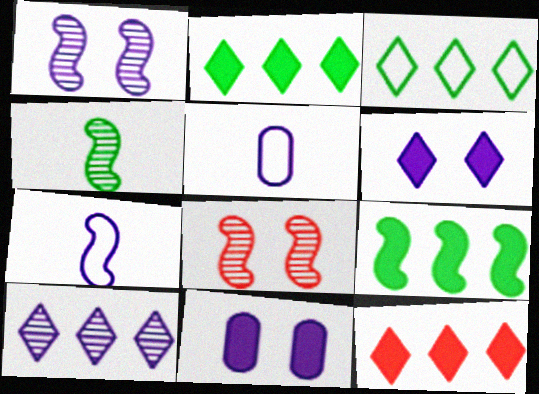[[2, 5, 8], 
[3, 10, 12], 
[7, 8, 9], 
[7, 10, 11]]